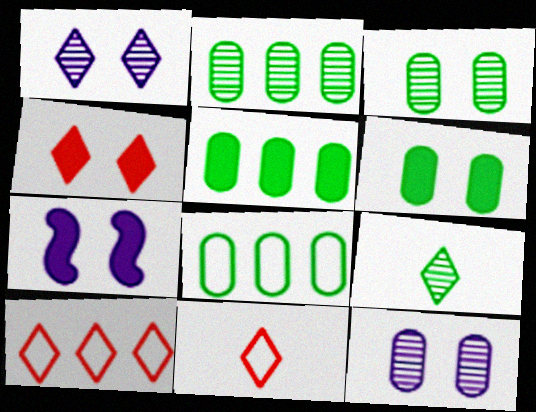[[2, 5, 8], 
[2, 7, 11], 
[4, 6, 7]]